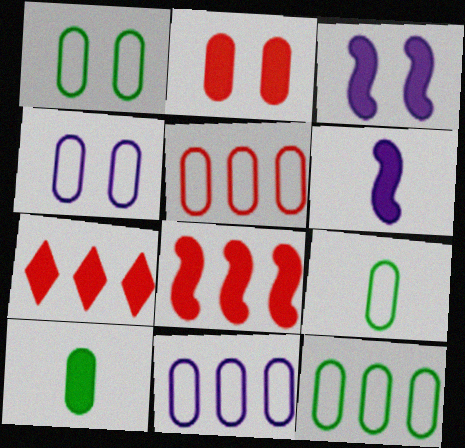[[1, 9, 12], 
[3, 7, 10], 
[4, 5, 9], 
[5, 11, 12]]